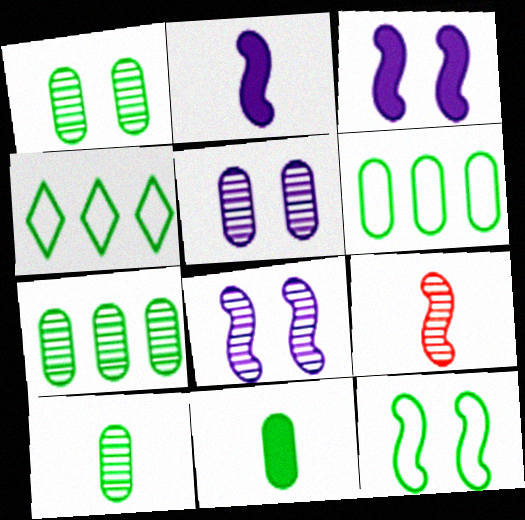[[1, 6, 11], 
[1, 7, 10]]